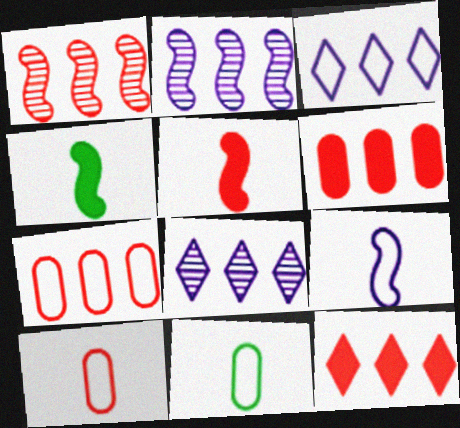[[1, 7, 12]]